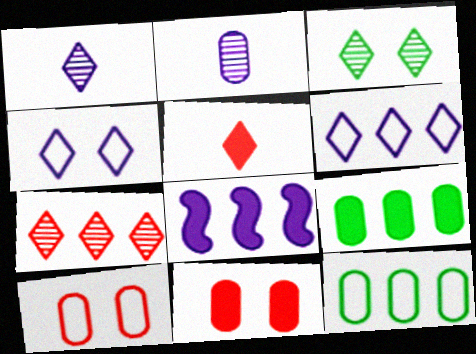[[1, 3, 7], 
[2, 4, 8], 
[2, 9, 10], 
[2, 11, 12], 
[3, 5, 6], 
[7, 8, 12]]